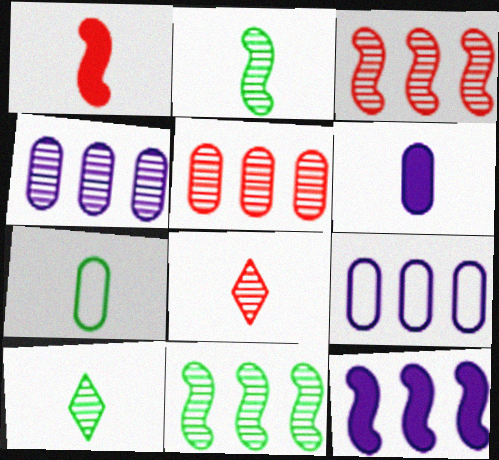[]